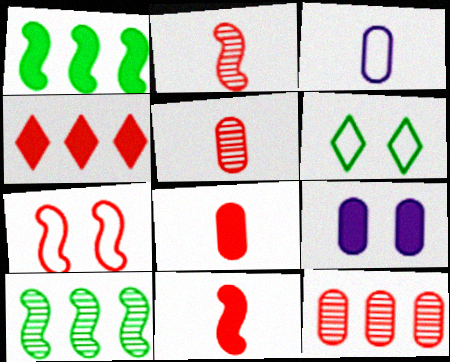[[4, 5, 7]]